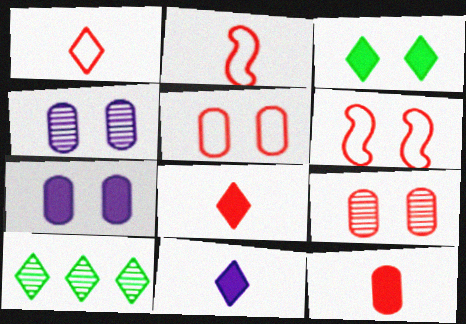[[2, 7, 10], 
[3, 4, 6]]